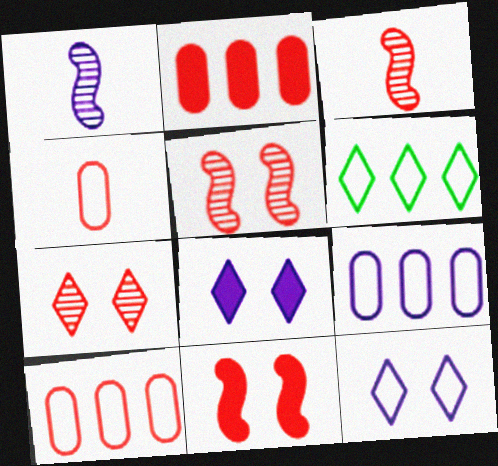[[1, 8, 9]]